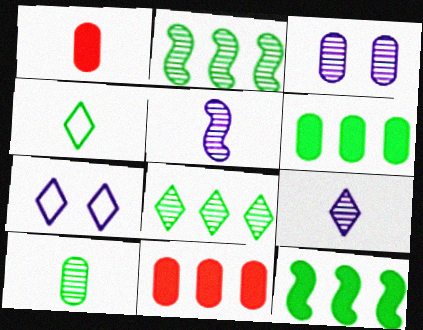[[1, 2, 7], 
[1, 4, 5]]